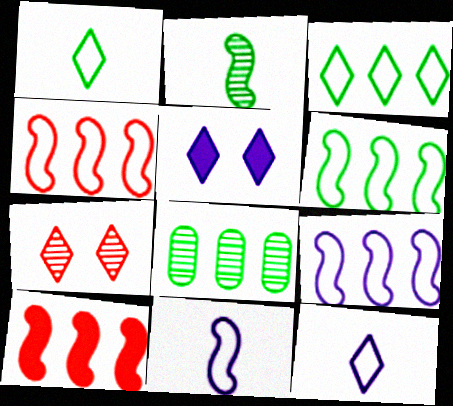[[4, 6, 9]]